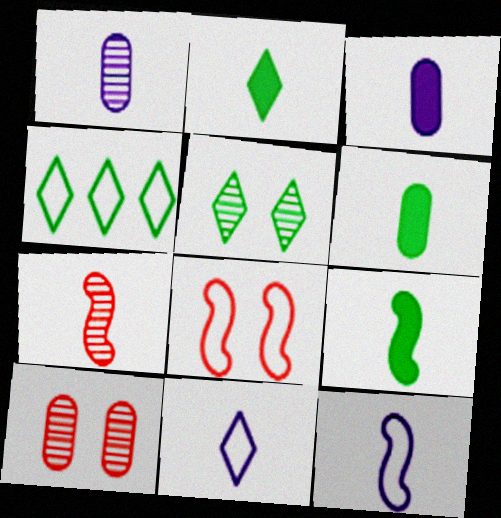[[2, 4, 5], 
[2, 6, 9], 
[6, 7, 11], 
[7, 9, 12]]